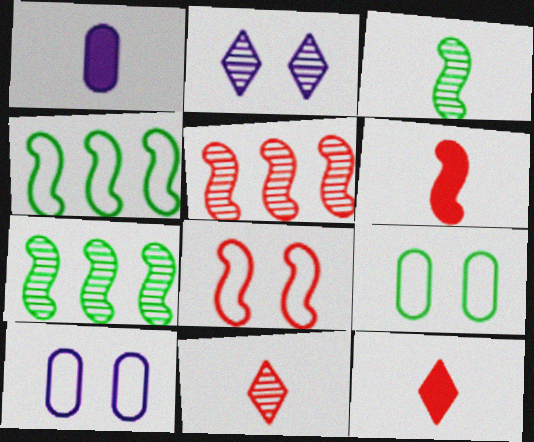[[5, 6, 8], 
[7, 10, 12]]